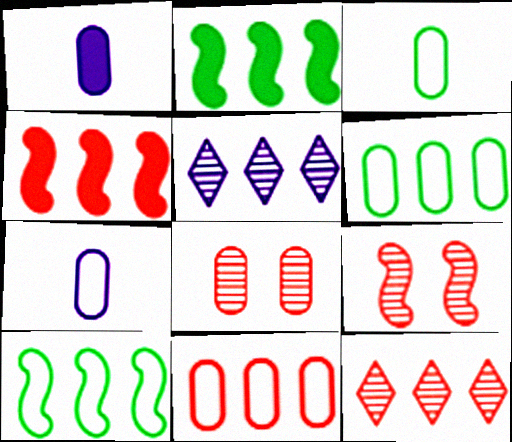[[1, 6, 8], 
[2, 5, 11], 
[4, 5, 6], 
[4, 11, 12]]